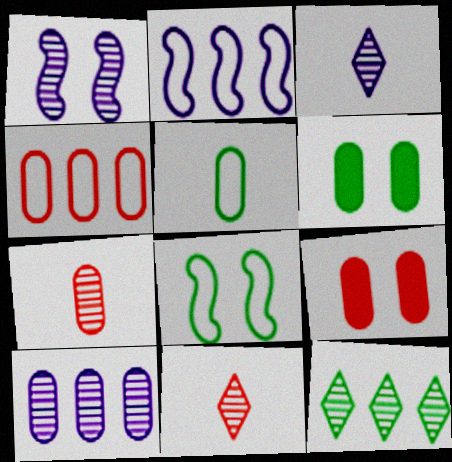[[1, 3, 10], 
[1, 7, 12], 
[2, 6, 11], 
[4, 7, 9], 
[5, 9, 10]]